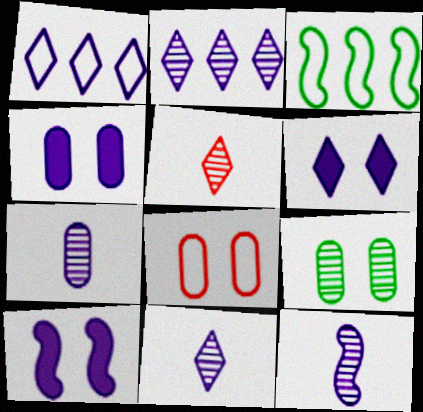[[1, 4, 12], 
[1, 6, 11], 
[1, 7, 10], 
[3, 4, 5], 
[4, 6, 10], 
[4, 8, 9], 
[7, 11, 12]]